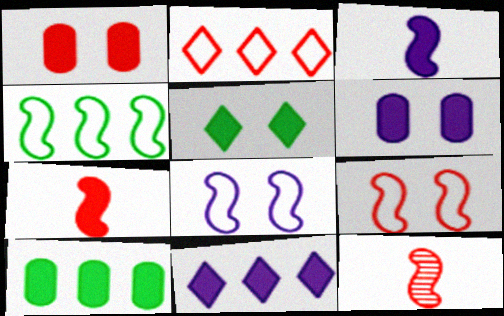[[1, 2, 12], 
[3, 6, 11]]